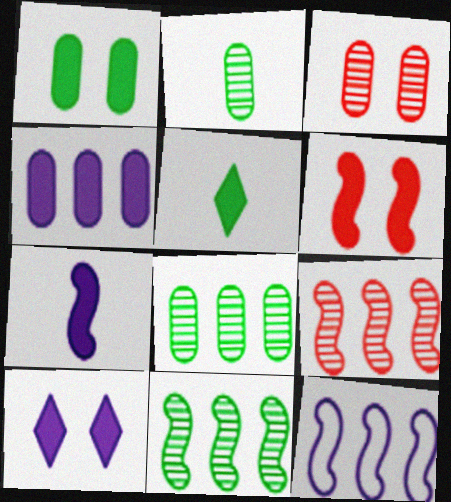[[1, 6, 10], 
[3, 5, 12], 
[4, 5, 6], 
[4, 7, 10]]